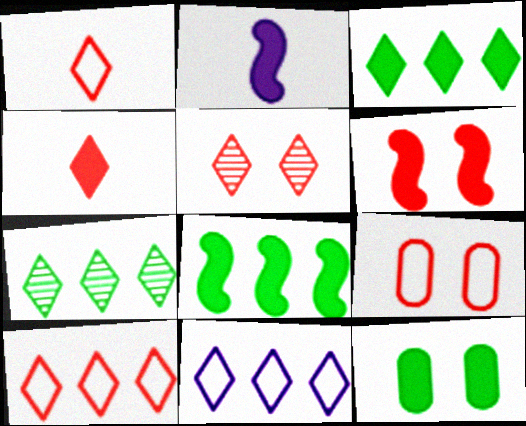[[2, 6, 8], 
[2, 7, 9], 
[4, 5, 10], 
[5, 6, 9]]